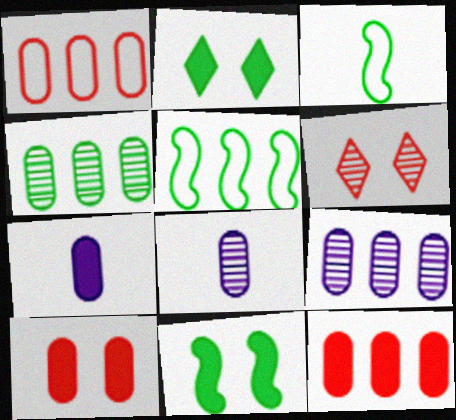[[2, 3, 4], 
[5, 6, 7]]